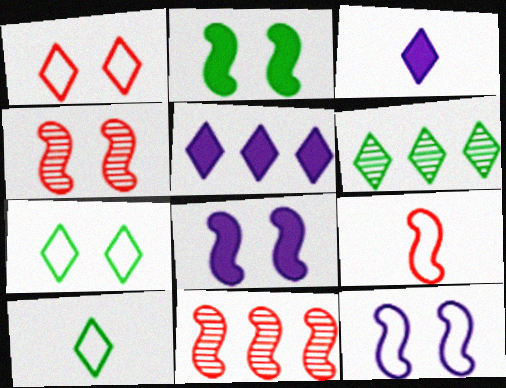[[1, 3, 6], 
[2, 4, 12]]